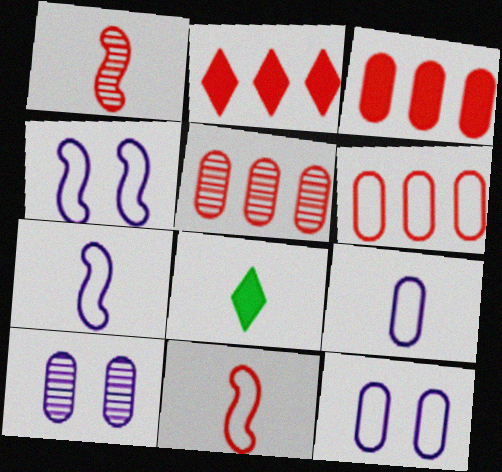[[1, 8, 9], 
[3, 5, 6], 
[4, 5, 8]]